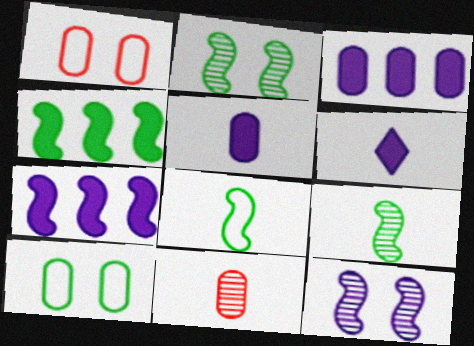[[2, 4, 8], 
[3, 10, 11], 
[6, 8, 11]]